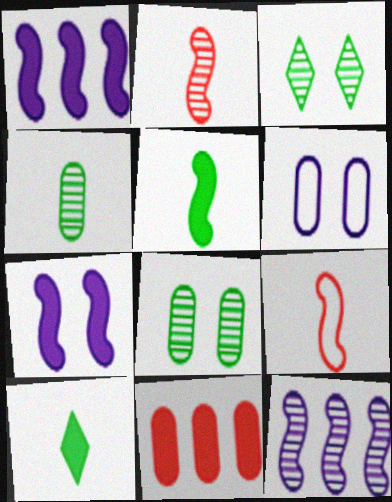[[4, 6, 11], 
[7, 10, 11]]